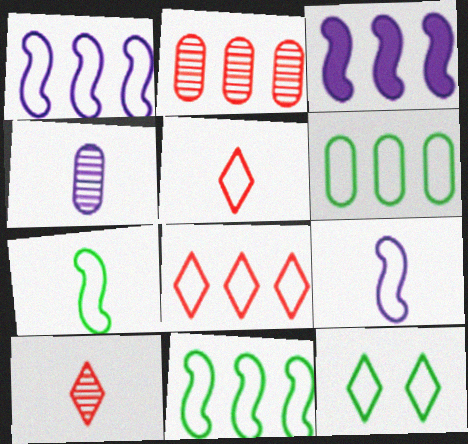[[1, 6, 8], 
[6, 7, 12]]